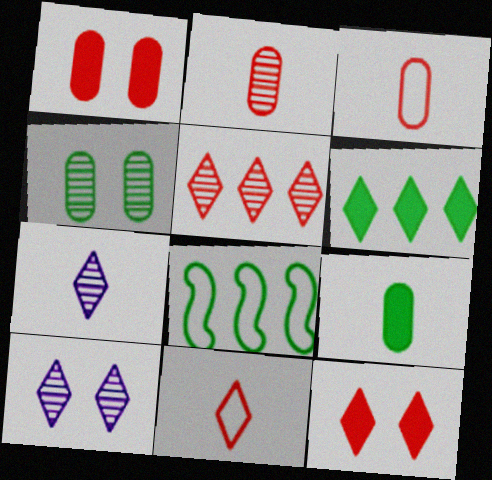[[1, 7, 8], 
[5, 11, 12], 
[6, 10, 11]]